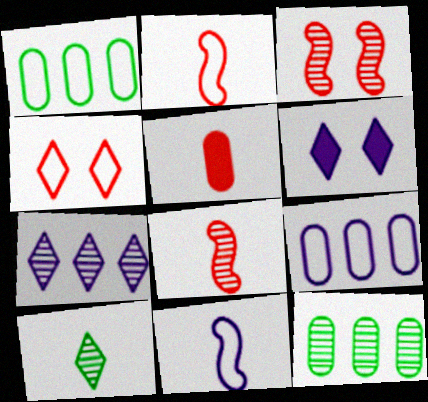[[1, 4, 11], 
[1, 6, 8], 
[2, 6, 12], 
[5, 10, 11]]